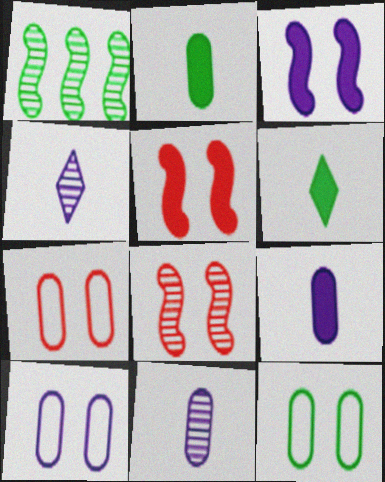[[1, 6, 12], 
[7, 10, 12]]